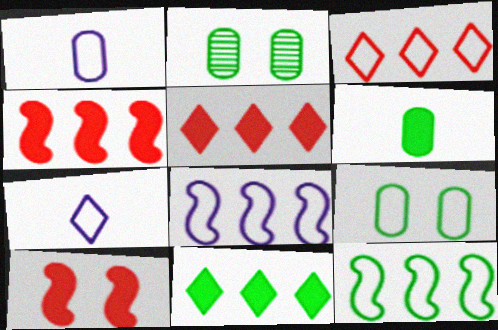[[2, 4, 7]]